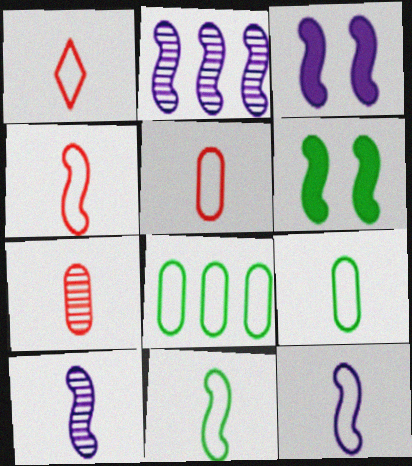[[1, 4, 5], 
[1, 9, 12], 
[2, 3, 12], 
[2, 4, 6], 
[4, 11, 12]]